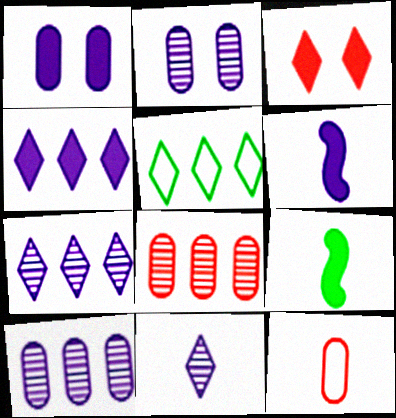[[1, 4, 6], 
[3, 5, 11], 
[9, 11, 12]]